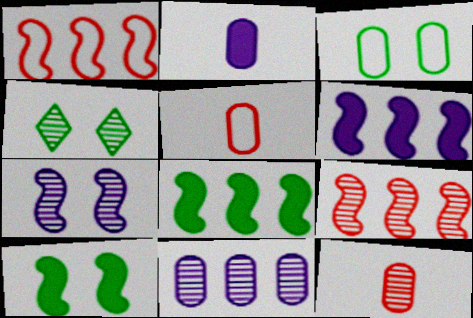[[1, 2, 4], 
[3, 4, 10], 
[4, 5, 6]]